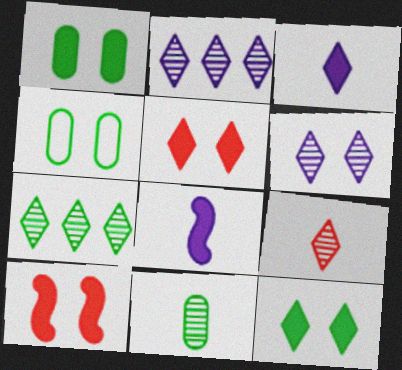[[4, 6, 10], 
[6, 7, 9]]